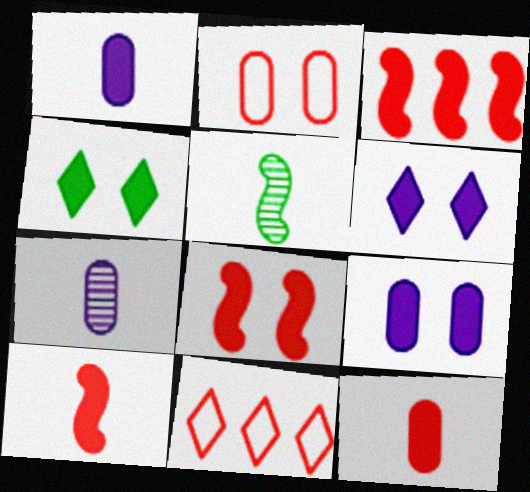[[1, 3, 4], 
[3, 8, 10], 
[4, 8, 9], 
[5, 9, 11]]